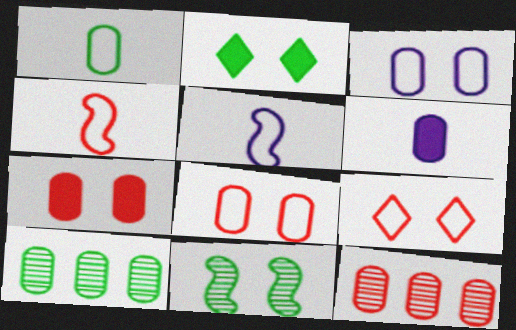[[2, 5, 12], 
[6, 8, 10]]